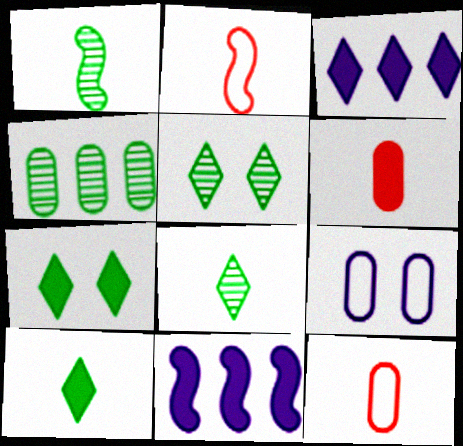[[1, 4, 5], 
[4, 6, 9], 
[5, 11, 12], 
[6, 7, 11]]